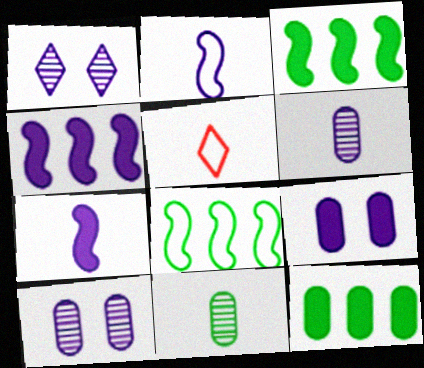[[3, 5, 10], 
[5, 7, 11]]